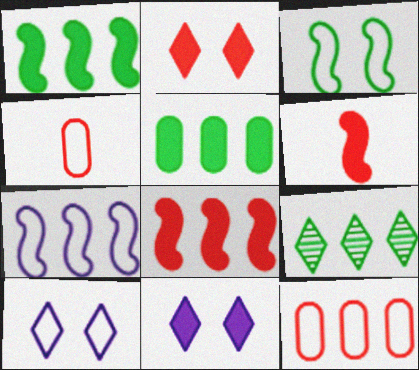[[5, 6, 11]]